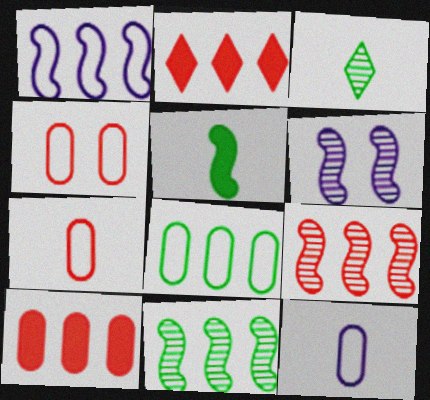[[4, 8, 12]]